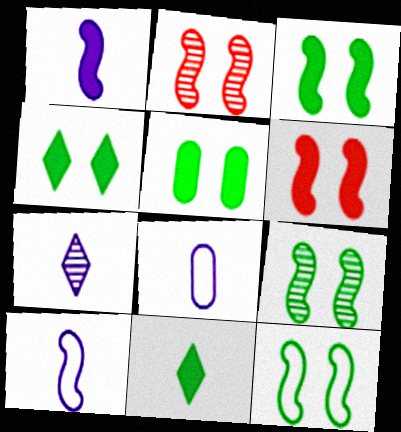[[1, 7, 8], 
[3, 4, 5], 
[3, 9, 12]]